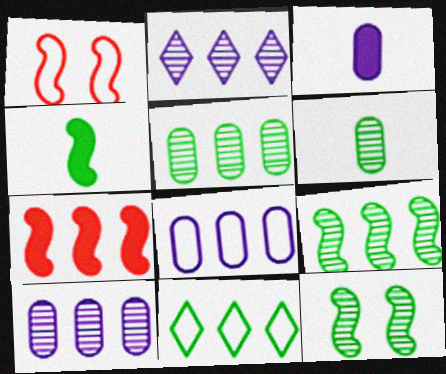[[7, 10, 11]]